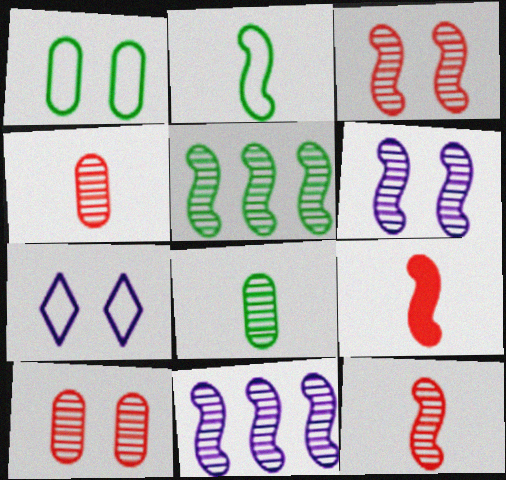[[5, 6, 12]]